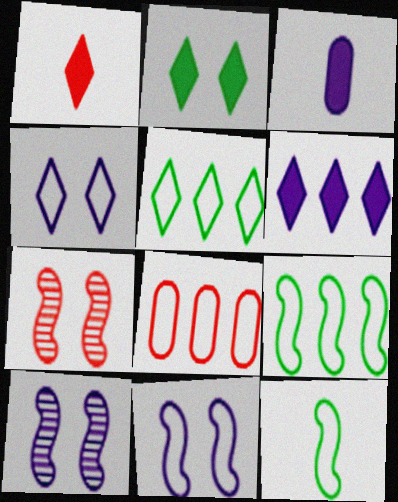[[1, 2, 6], 
[1, 7, 8], 
[3, 5, 7], 
[4, 8, 12]]